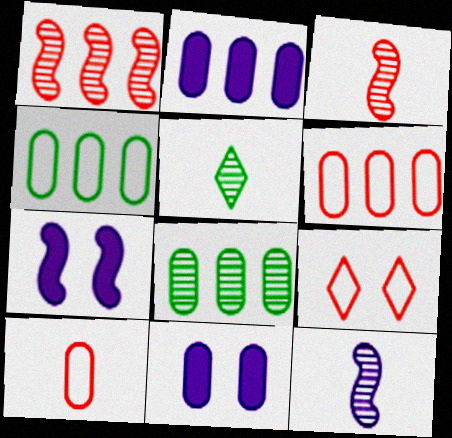[[2, 6, 8], 
[5, 6, 7], 
[8, 10, 11]]